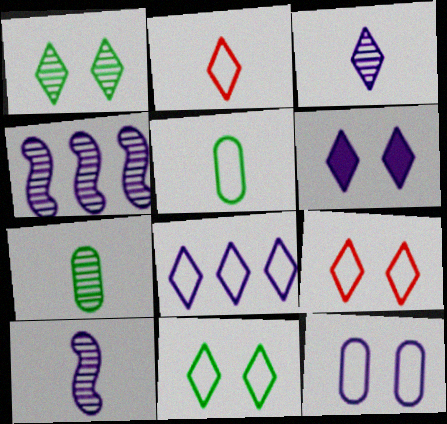[[1, 6, 9], 
[2, 8, 11], 
[3, 6, 8]]